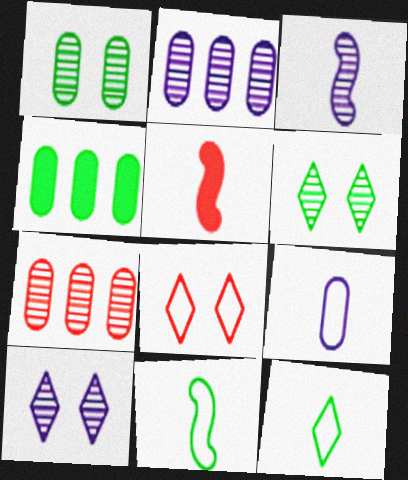[[2, 3, 10], 
[3, 4, 8], 
[3, 5, 11], 
[3, 6, 7], 
[4, 6, 11], 
[5, 7, 8]]